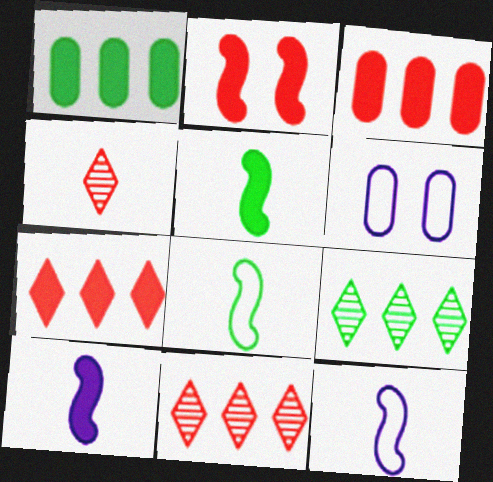[[5, 6, 11]]